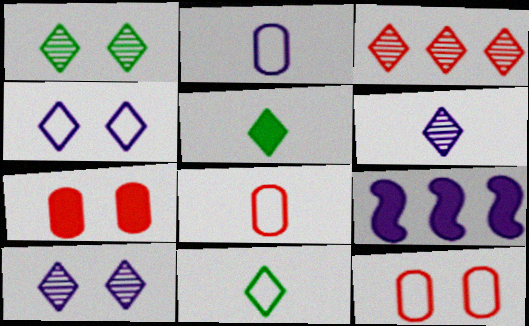[[1, 3, 6], 
[1, 8, 9], 
[2, 9, 10], 
[3, 4, 5], 
[5, 7, 9]]